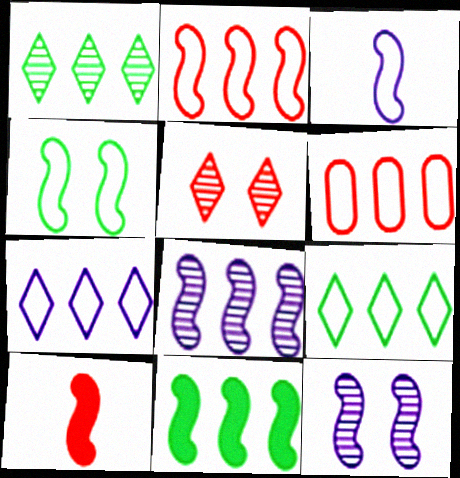[[2, 3, 4], 
[2, 8, 11], 
[4, 8, 10], 
[5, 6, 10]]